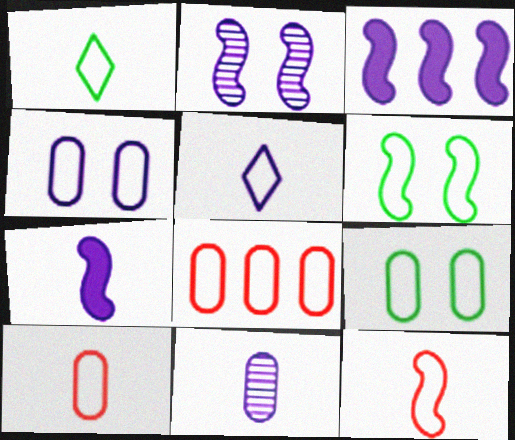[[5, 6, 8], 
[5, 7, 11]]